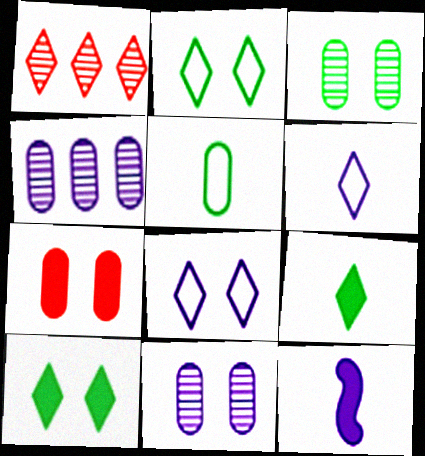[[1, 6, 10], 
[1, 8, 9], 
[4, 5, 7], 
[4, 8, 12]]